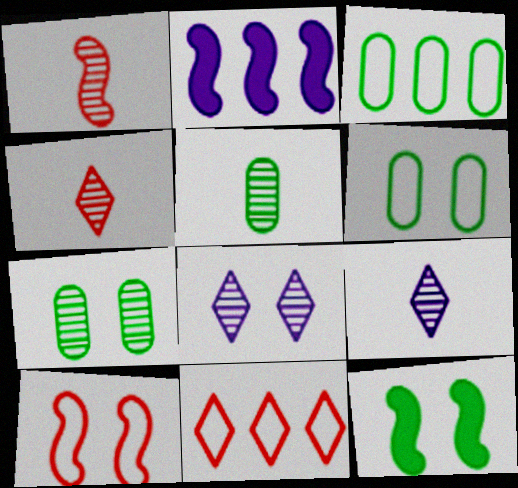[[1, 5, 9], 
[2, 4, 6]]